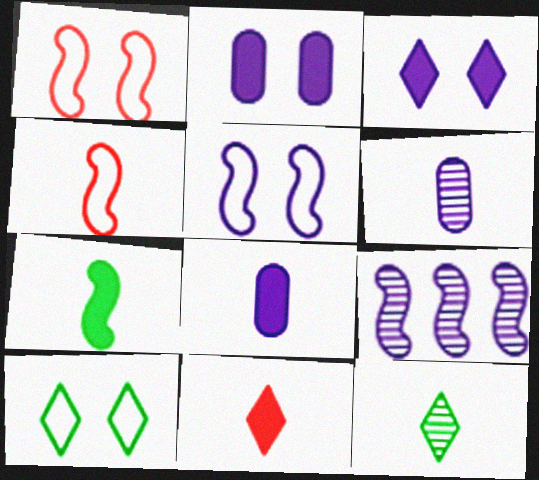[[1, 7, 9], 
[4, 8, 12], 
[7, 8, 11]]